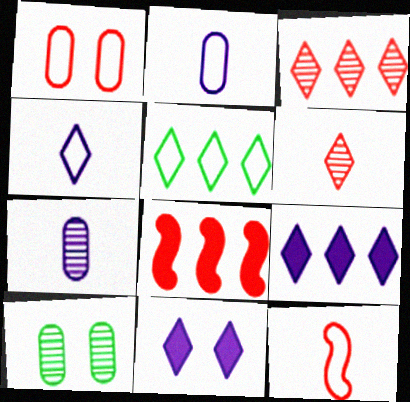[[1, 6, 8], 
[3, 5, 9], 
[4, 8, 10], 
[5, 6, 11], 
[9, 10, 12]]